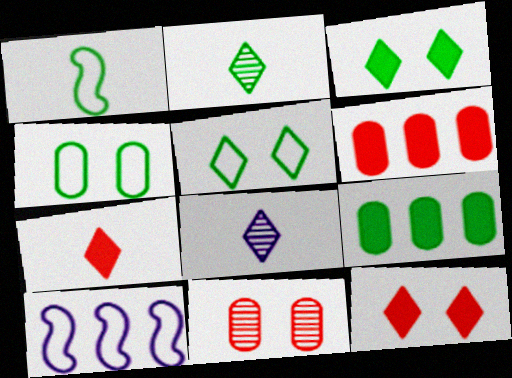[]